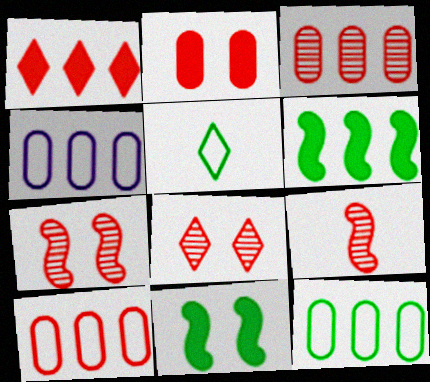[[3, 8, 9], 
[4, 10, 12]]